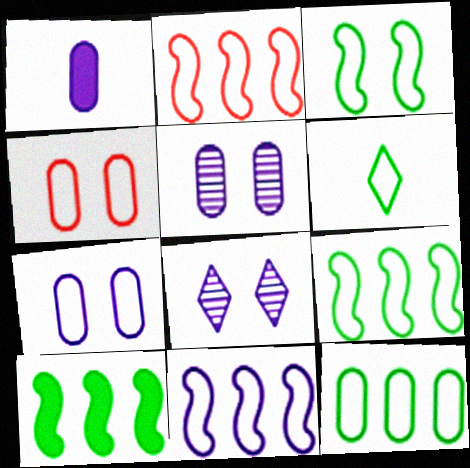[[1, 8, 11], 
[2, 6, 7], 
[2, 9, 11], 
[3, 6, 12], 
[4, 6, 11]]